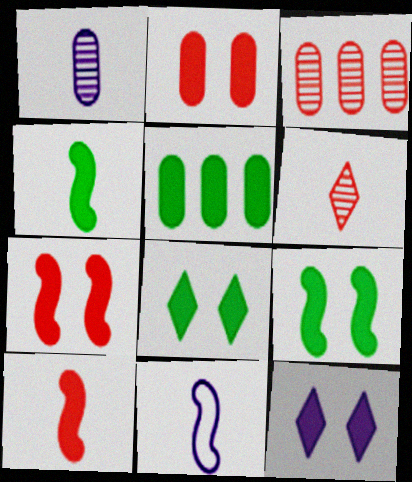[[2, 9, 12], 
[3, 8, 11], 
[4, 5, 8], 
[5, 10, 12]]